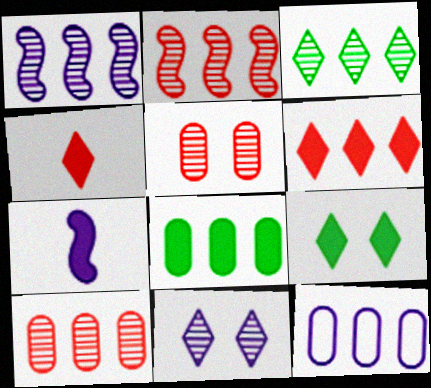[[1, 3, 10], 
[7, 11, 12], 
[8, 10, 12]]